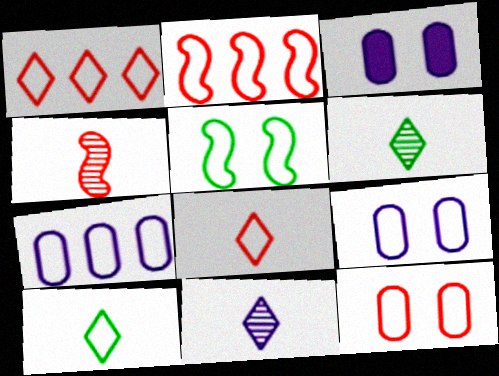[[2, 3, 6], 
[2, 8, 12], 
[2, 9, 10], 
[5, 7, 8]]